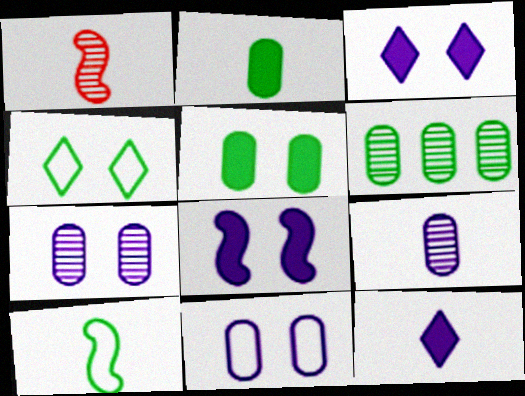[]